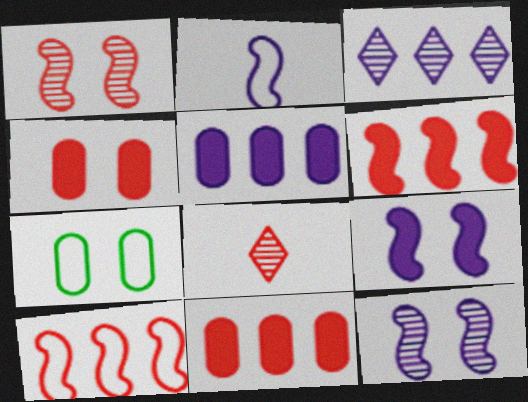[[4, 8, 10]]